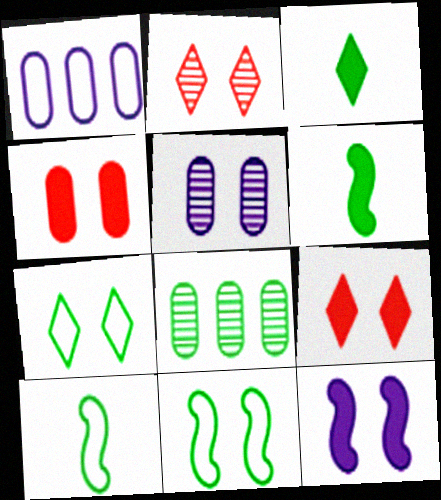[[1, 2, 6], 
[3, 8, 11], 
[5, 9, 11], 
[6, 7, 8]]